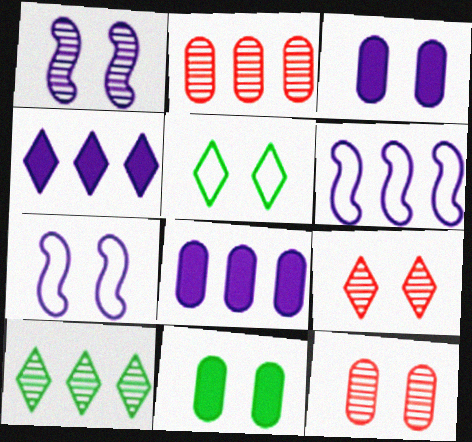[[7, 9, 11]]